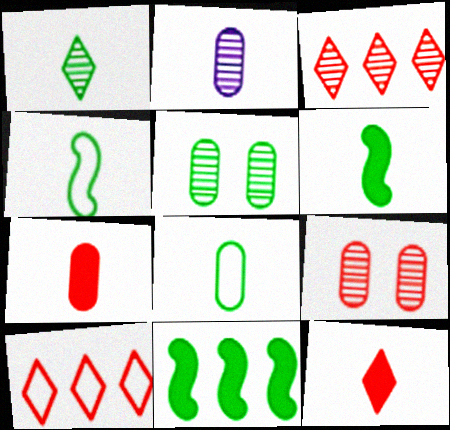[[1, 6, 8], 
[2, 4, 12], 
[2, 7, 8]]